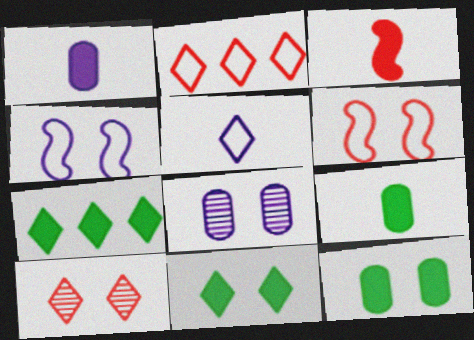[[4, 10, 12], 
[5, 7, 10], 
[6, 8, 11]]